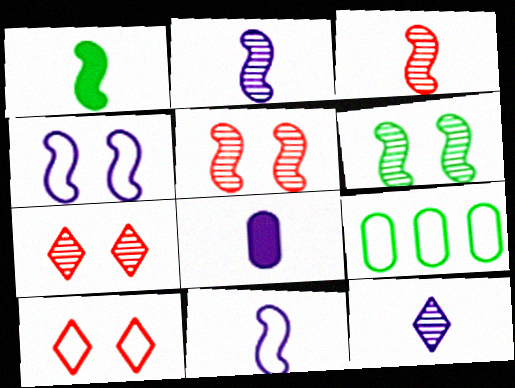[[1, 3, 11], 
[8, 11, 12], 
[9, 10, 11]]